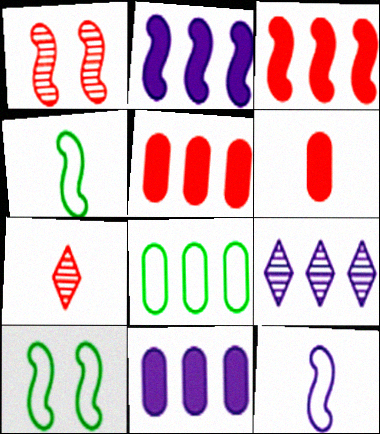[[1, 2, 4], 
[3, 8, 9], 
[6, 9, 10], 
[7, 10, 11]]